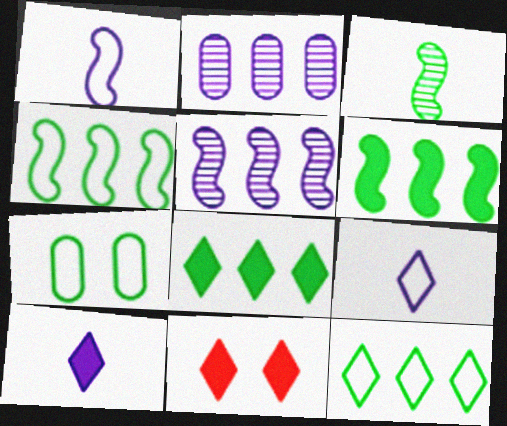[[3, 7, 8], 
[8, 10, 11]]